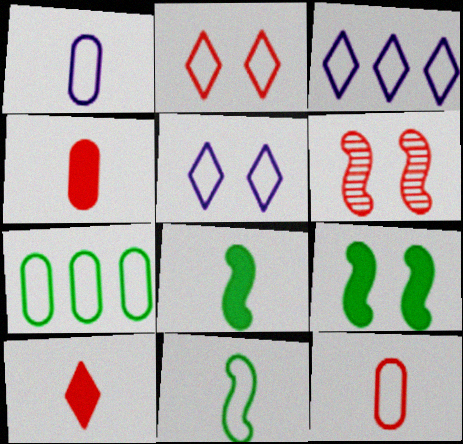[]